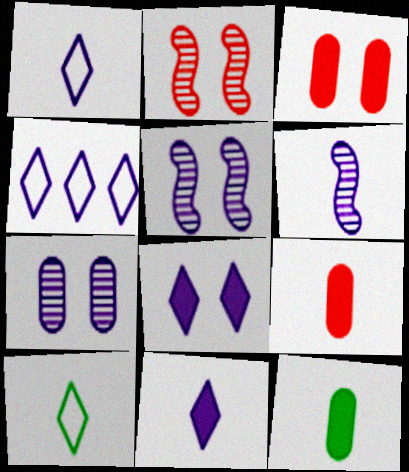[[2, 4, 12], 
[6, 9, 10]]